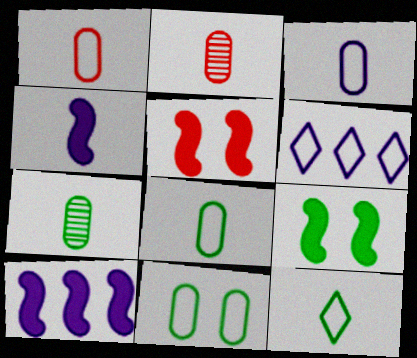[[1, 3, 8], 
[2, 4, 12], 
[2, 6, 9], 
[5, 6, 7]]